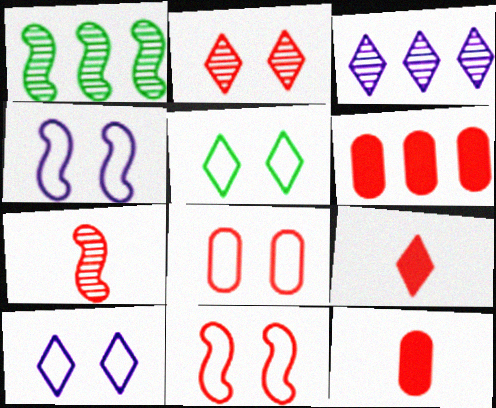[[1, 10, 12], 
[3, 5, 9], 
[4, 5, 8]]